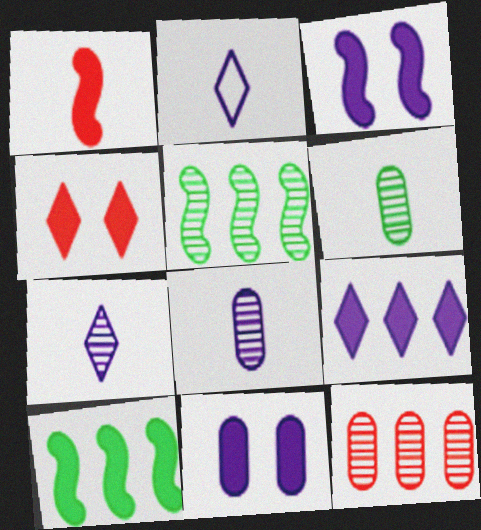[[1, 2, 6], 
[1, 3, 10]]